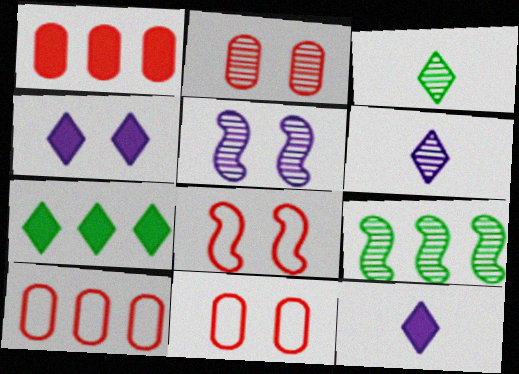[[2, 6, 9], 
[9, 11, 12]]